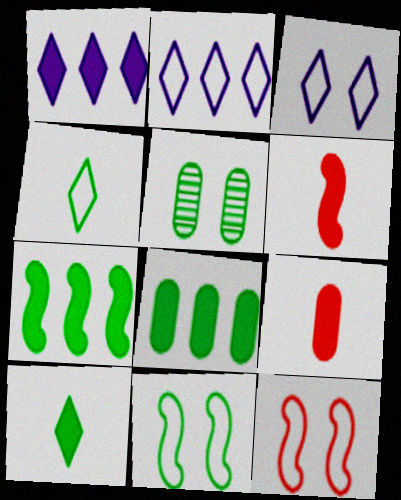[[2, 5, 6], 
[4, 5, 7]]